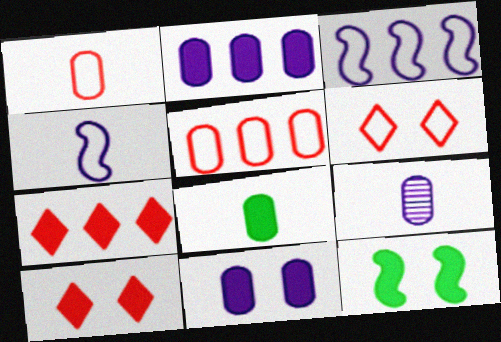[[1, 8, 9], 
[10, 11, 12]]